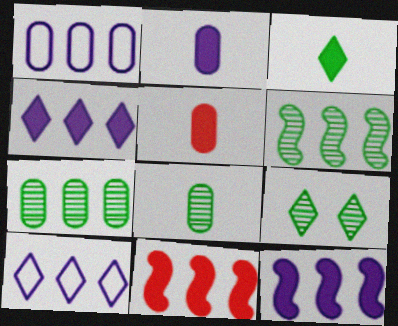[[6, 8, 9], 
[7, 10, 11]]